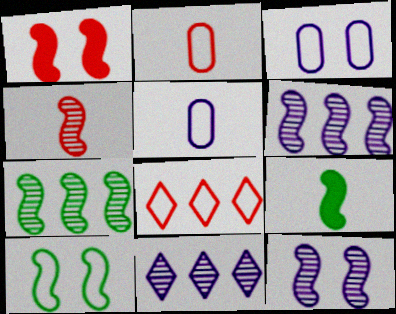[[1, 10, 12], 
[4, 7, 12], 
[5, 8, 10], 
[7, 9, 10]]